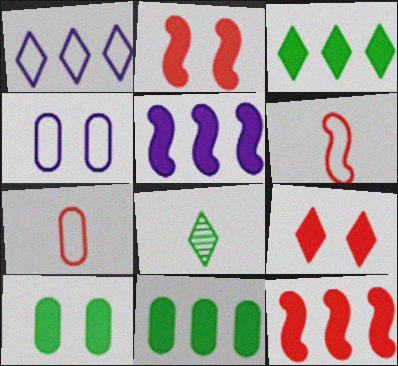[[1, 8, 9], 
[4, 8, 12]]